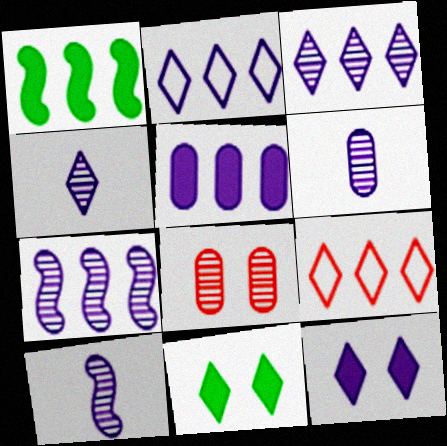[[2, 4, 12], 
[2, 5, 7], 
[4, 6, 10], 
[4, 9, 11]]